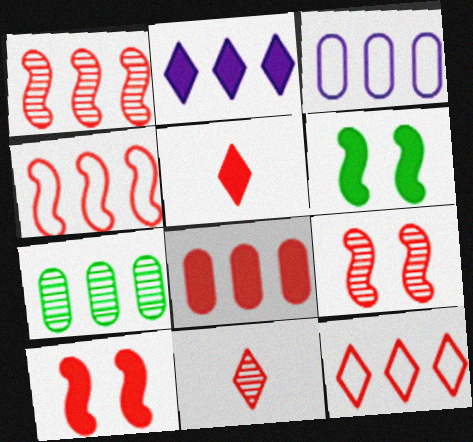[[1, 8, 12], 
[2, 4, 7], 
[3, 6, 11], 
[3, 7, 8], 
[5, 8, 10]]